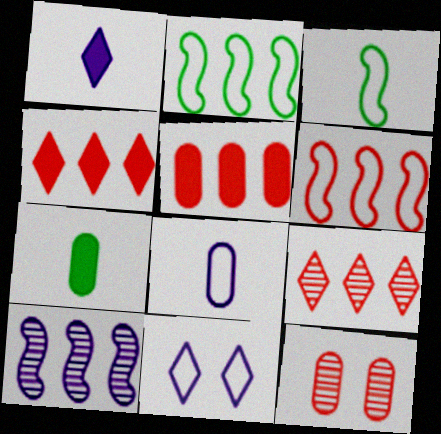[[1, 2, 12], 
[5, 6, 9]]